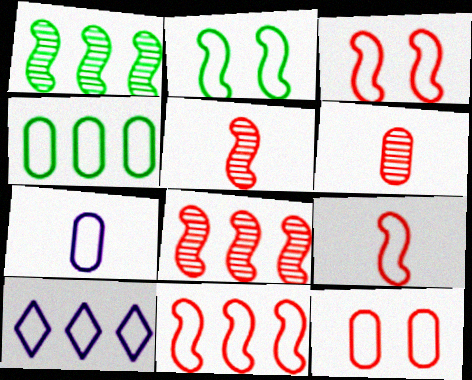[[3, 9, 11], 
[4, 7, 12], 
[4, 10, 11]]